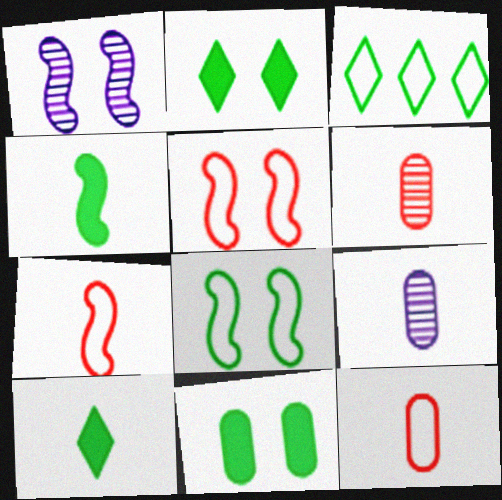[[7, 9, 10]]